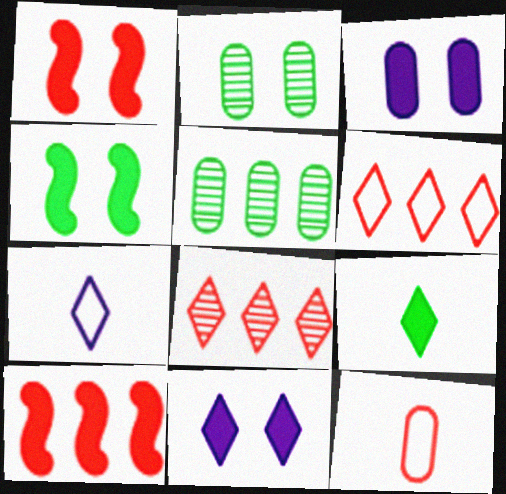[[1, 5, 7], 
[1, 8, 12], 
[2, 7, 10], 
[3, 5, 12], 
[3, 9, 10]]